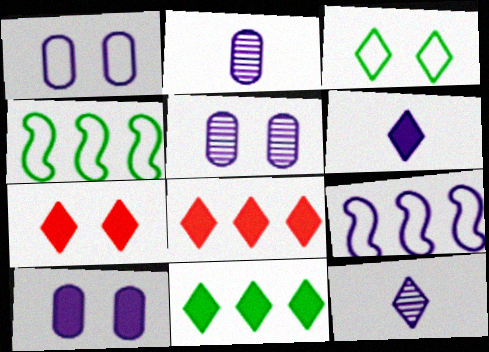[[1, 5, 10], 
[2, 4, 7], 
[3, 8, 12], 
[5, 6, 9], 
[6, 7, 11], 
[9, 10, 12]]